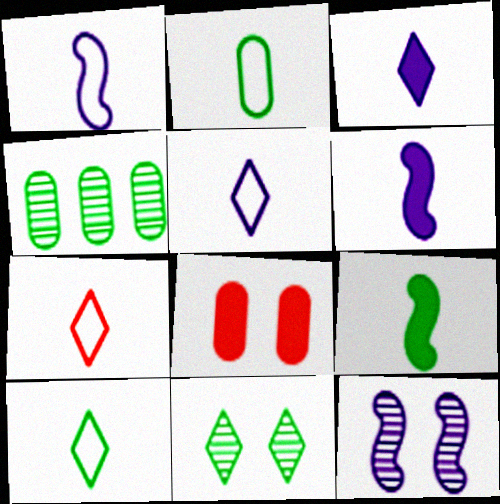[[1, 2, 7], 
[5, 7, 10]]